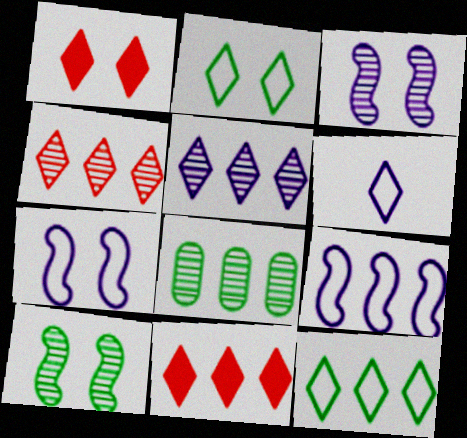[[5, 11, 12], 
[8, 9, 11]]